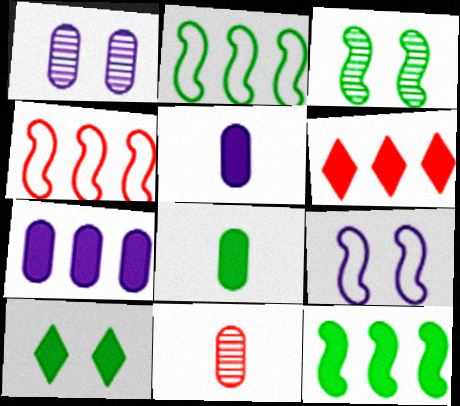[[6, 7, 12], 
[8, 10, 12]]